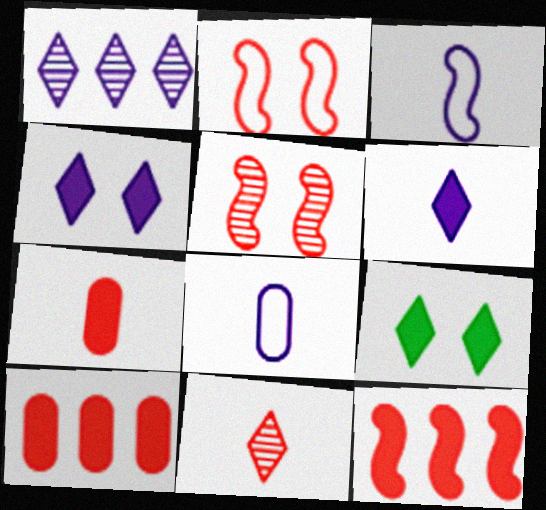[[2, 10, 11]]